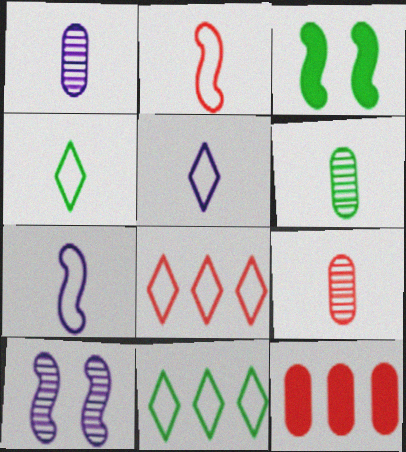[[1, 3, 8], 
[1, 6, 9], 
[3, 6, 11], 
[4, 10, 12]]